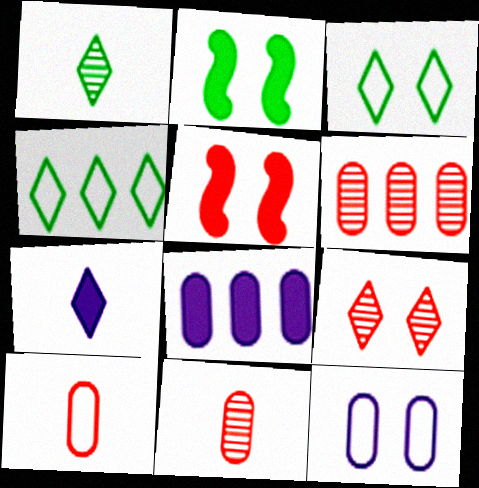[[2, 9, 12], 
[4, 7, 9]]